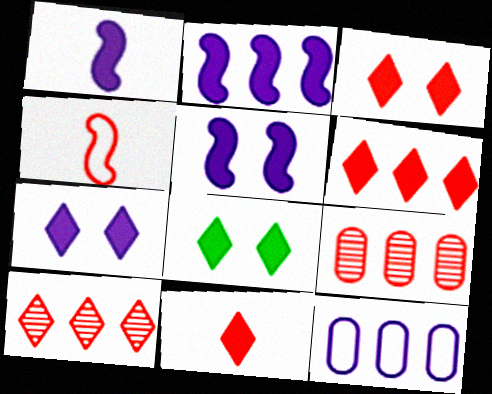[[1, 2, 5], 
[3, 4, 9], 
[3, 6, 11], 
[3, 7, 8]]